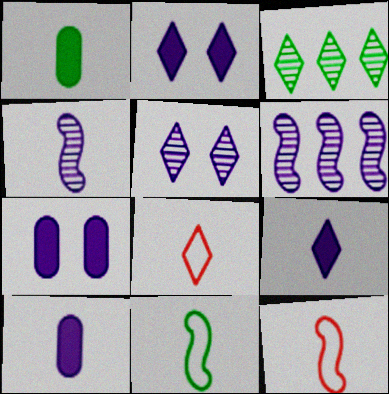[[1, 4, 8], 
[2, 3, 8], 
[3, 7, 12]]